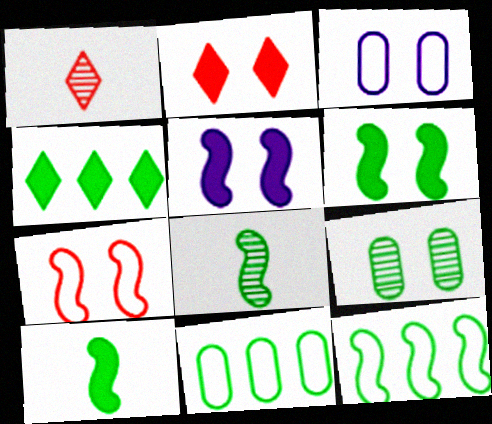[[1, 5, 11], 
[6, 8, 12]]